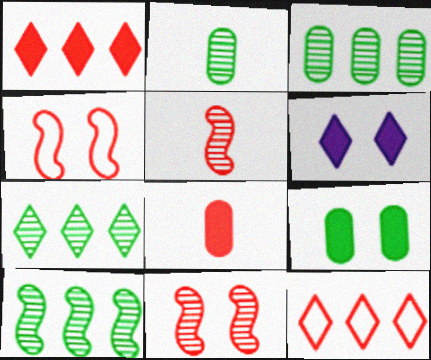[[3, 7, 10], 
[8, 11, 12]]